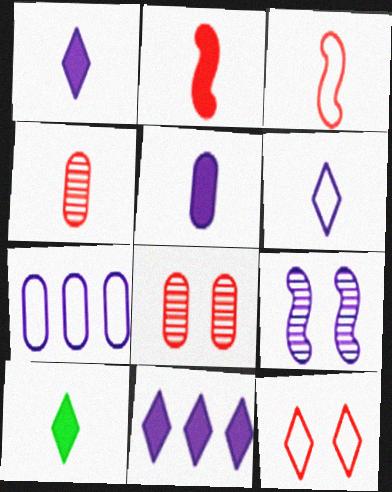[[1, 7, 9], 
[2, 5, 10]]